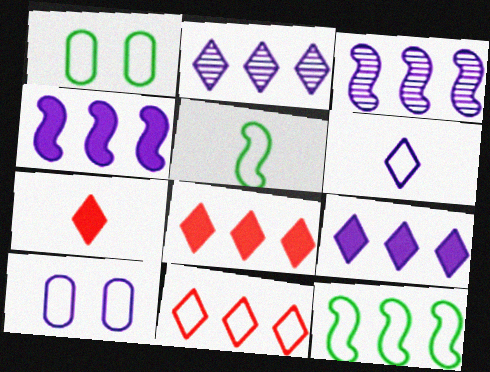[[1, 3, 7], 
[5, 10, 11]]